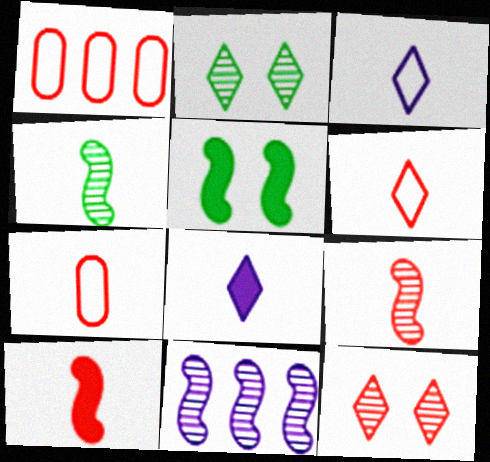[[1, 10, 12], 
[4, 7, 8]]